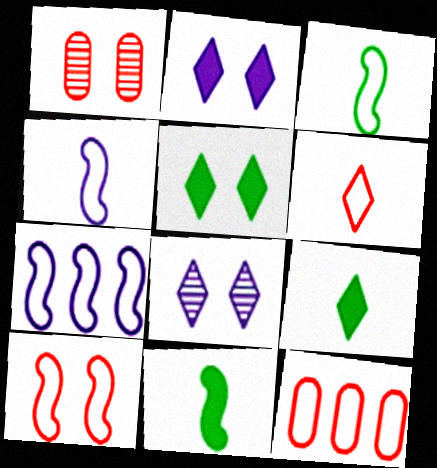[[1, 7, 9], 
[3, 7, 10], 
[6, 10, 12], 
[8, 11, 12]]